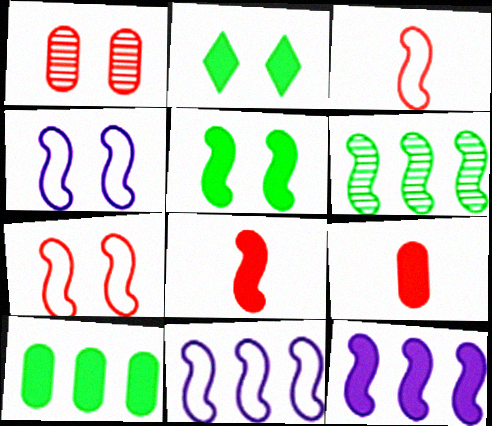[[1, 2, 4], 
[2, 9, 12], 
[4, 6, 8], 
[5, 8, 12]]